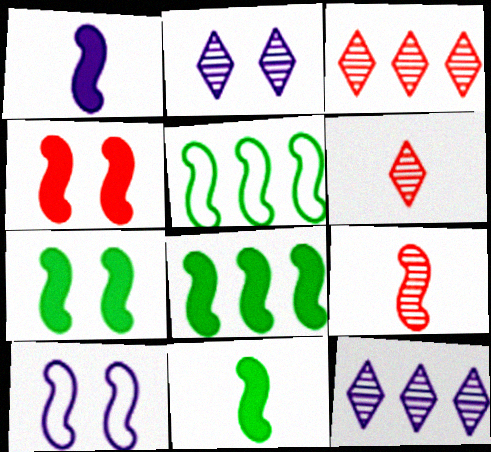[[1, 4, 8], 
[7, 8, 11], 
[8, 9, 10]]